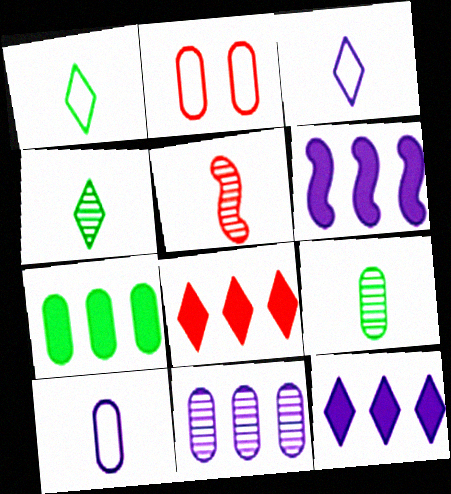[[2, 4, 6], 
[2, 5, 8], 
[6, 7, 8]]